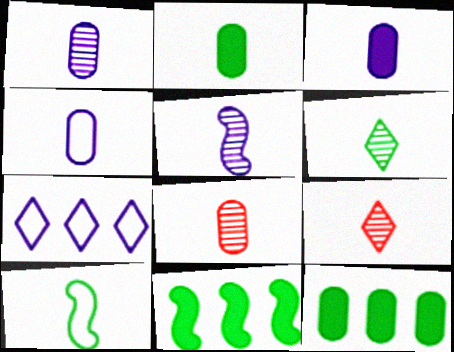[[1, 3, 4], 
[2, 4, 8], 
[2, 6, 10], 
[3, 9, 10], 
[5, 6, 8]]